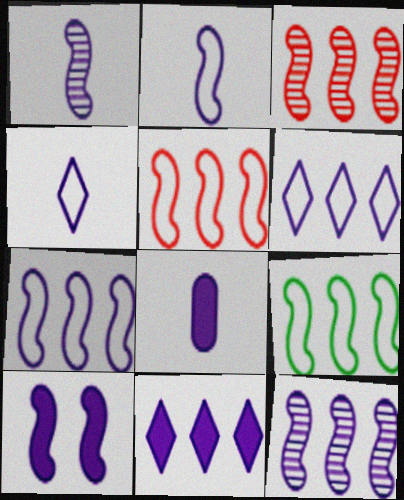[[1, 4, 8], 
[1, 7, 10], 
[2, 10, 12], 
[5, 7, 9], 
[8, 10, 11]]